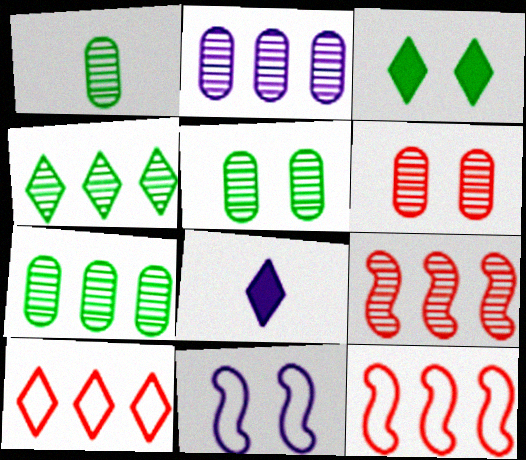[[1, 2, 6], 
[1, 5, 7], 
[2, 4, 9], 
[2, 8, 11], 
[3, 6, 11], 
[5, 8, 12]]